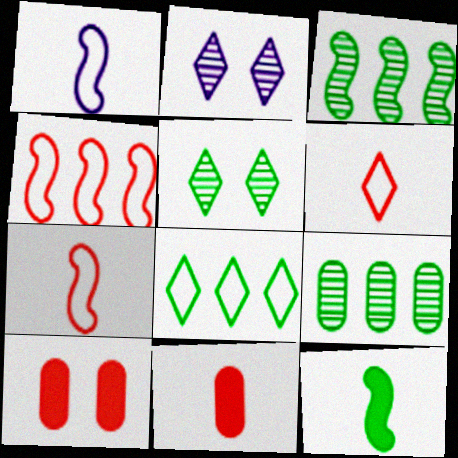[]